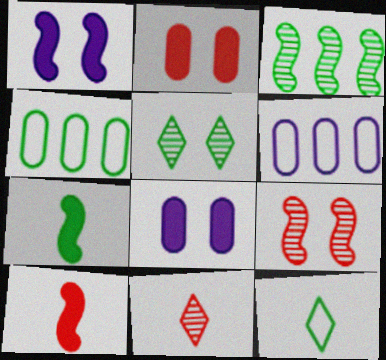[[1, 4, 11], 
[4, 5, 7], 
[5, 6, 10]]